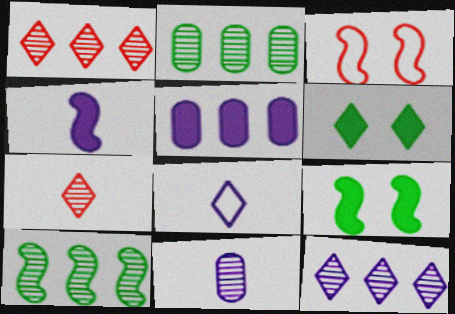[[1, 6, 8], 
[3, 4, 10], 
[4, 8, 11]]